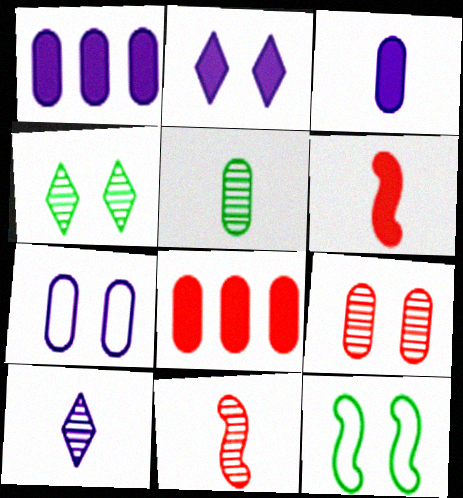[[2, 9, 12], 
[5, 7, 8], 
[5, 10, 11], 
[8, 10, 12]]